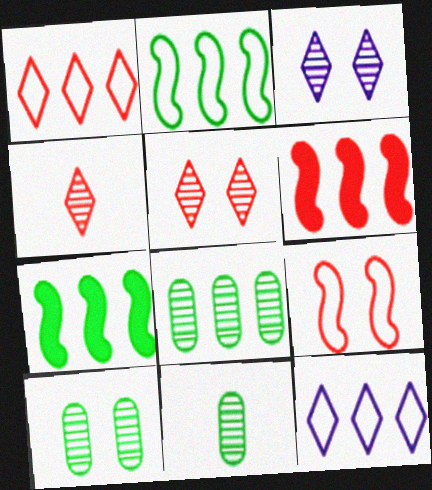[[6, 8, 12], 
[8, 10, 11]]